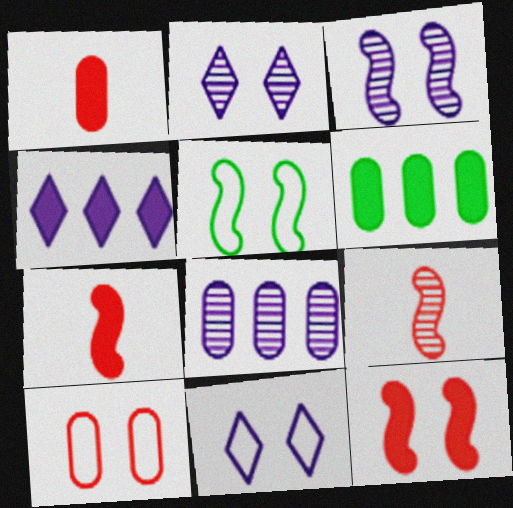[[3, 5, 12], 
[5, 10, 11], 
[6, 9, 11]]